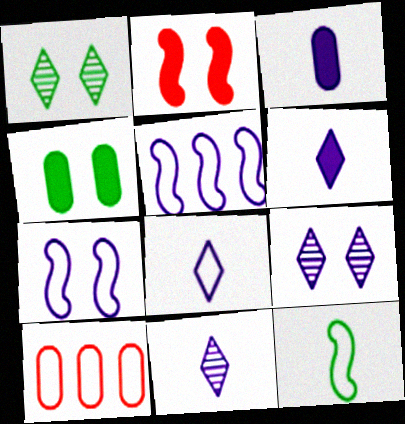[[3, 5, 9], 
[6, 8, 11]]